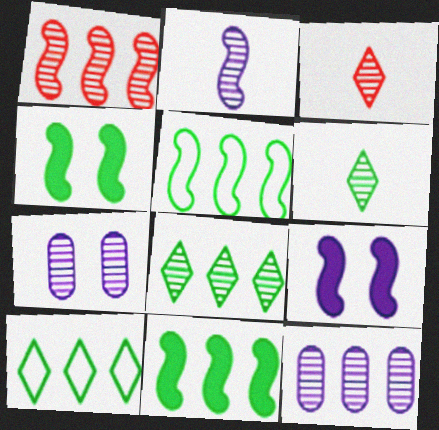[[1, 6, 7], 
[1, 8, 12]]